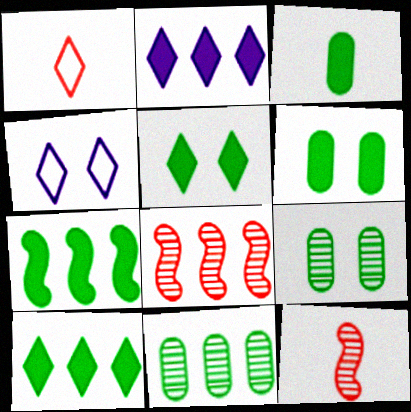[[3, 4, 8], 
[3, 5, 7]]